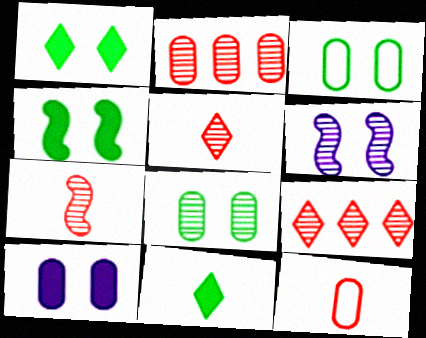[]